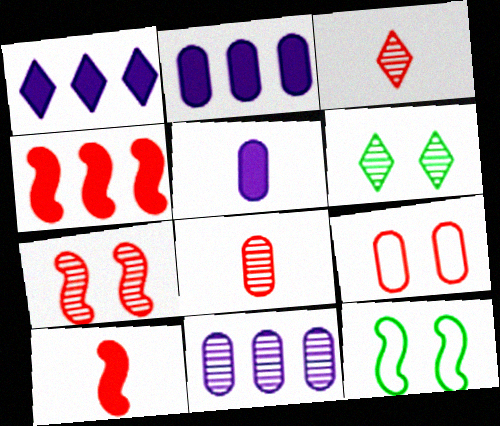[[1, 8, 12], 
[2, 3, 12], 
[3, 4, 9]]